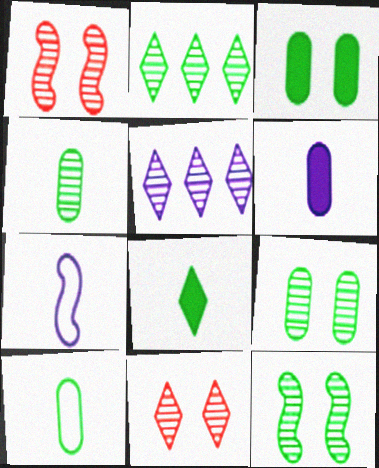[[1, 4, 5], 
[2, 4, 12]]